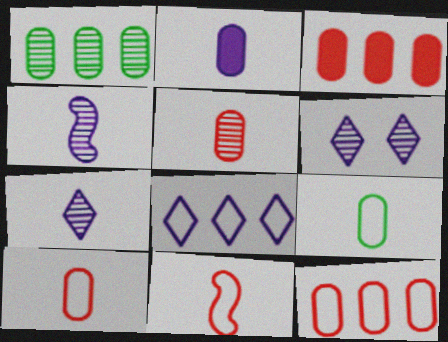[[2, 5, 9]]